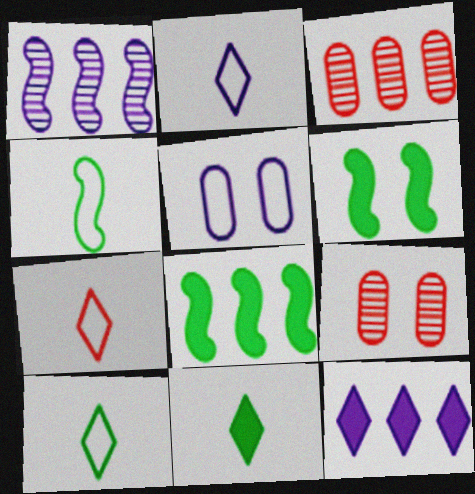[[2, 3, 6], 
[2, 7, 10], 
[2, 8, 9], 
[4, 9, 12]]